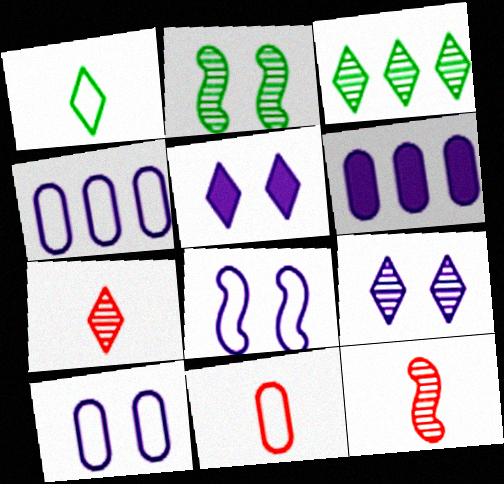[[3, 7, 9]]